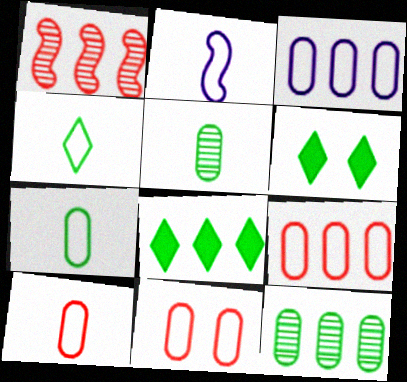[[1, 3, 8], 
[2, 4, 10], 
[3, 7, 11], 
[9, 10, 11]]